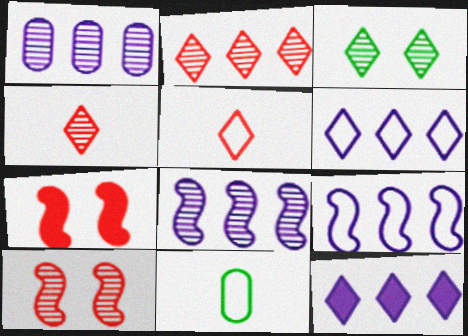[[1, 9, 12], 
[3, 5, 12], 
[10, 11, 12]]